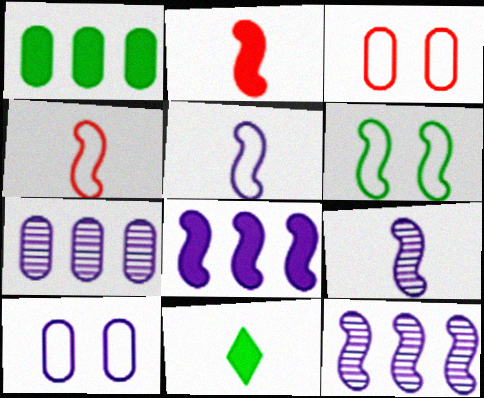[[2, 6, 12], 
[3, 11, 12]]